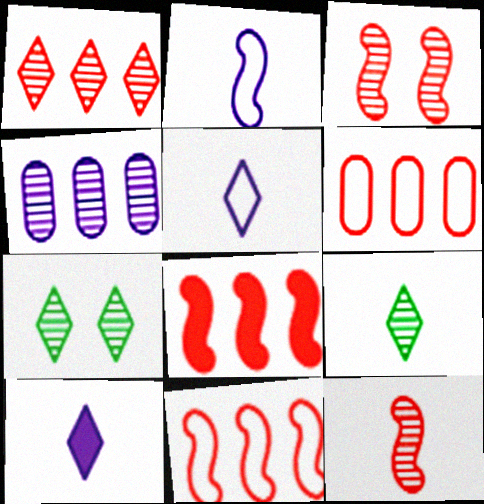[[1, 6, 8], 
[3, 4, 9], 
[4, 7, 12]]